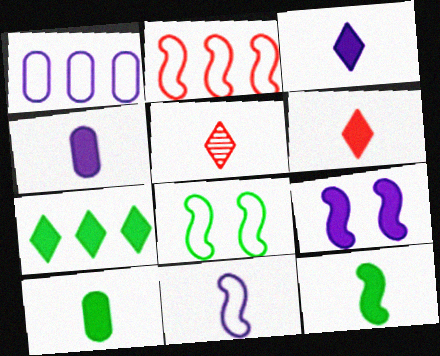[[2, 8, 11], 
[4, 6, 12], 
[5, 10, 11]]